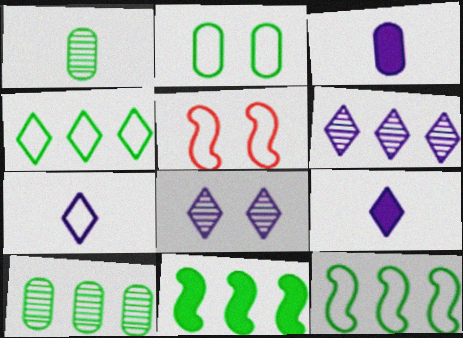[[4, 10, 11], 
[5, 9, 10]]